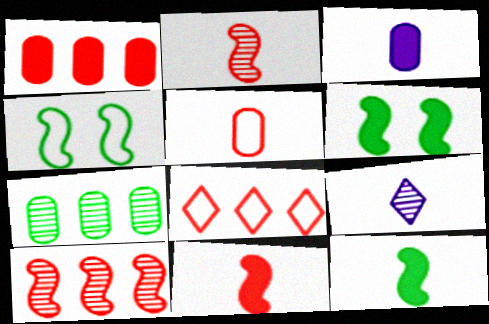[[1, 4, 9], 
[1, 8, 10], 
[5, 9, 12]]